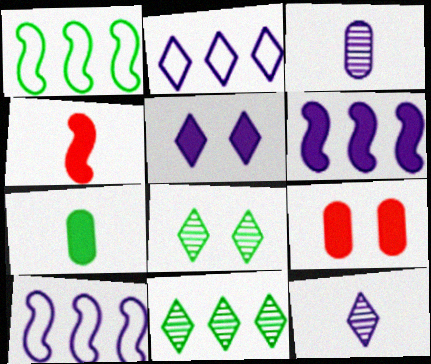[[1, 7, 8], 
[1, 9, 12], 
[2, 5, 12], 
[3, 5, 10]]